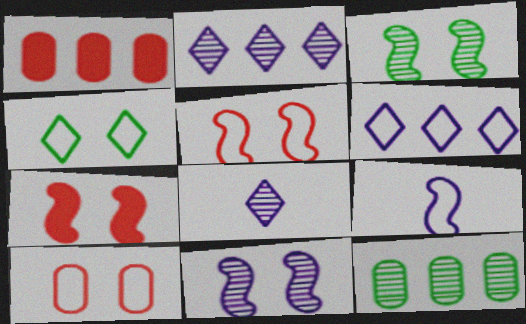[]